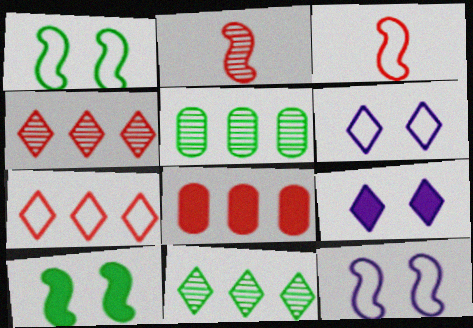[[3, 5, 9]]